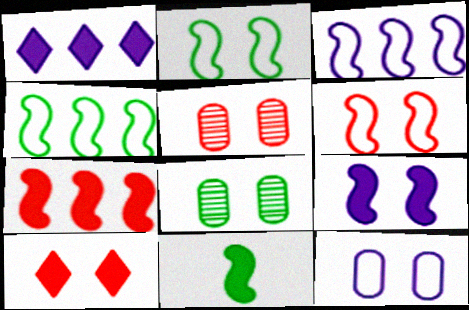[[5, 6, 10], 
[7, 9, 11]]